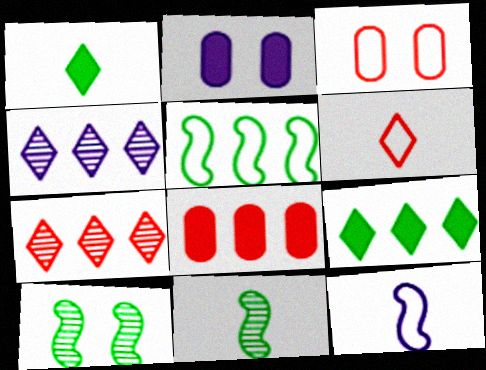[[2, 4, 12], 
[4, 5, 8]]